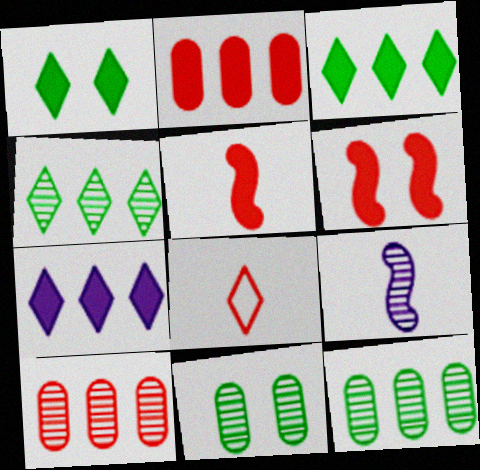[[6, 8, 10]]